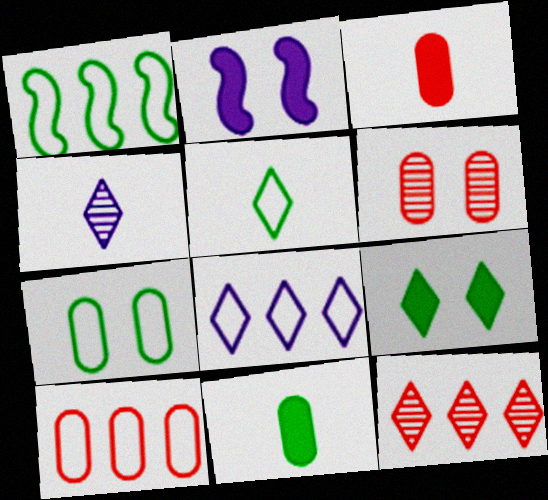[[1, 5, 7], 
[1, 8, 10], 
[3, 6, 10]]